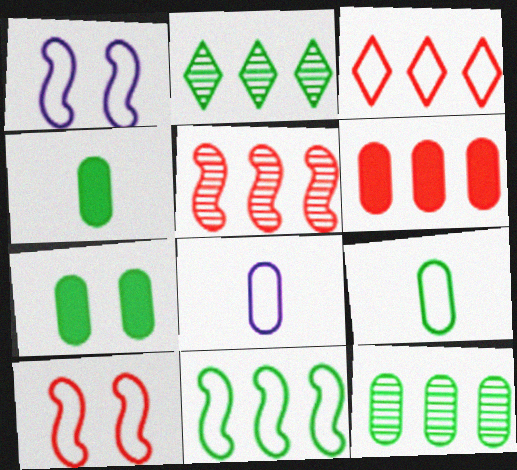[[1, 3, 9], 
[3, 5, 6], 
[7, 9, 12]]